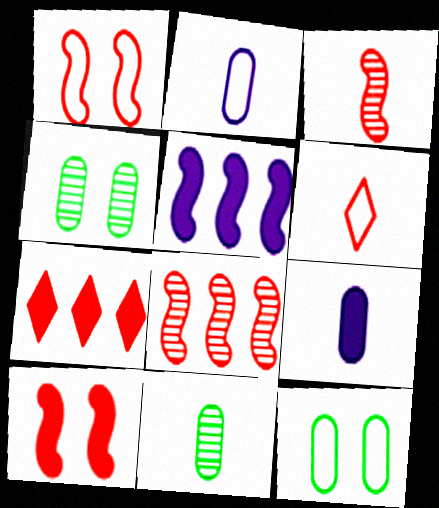[[4, 5, 6]]